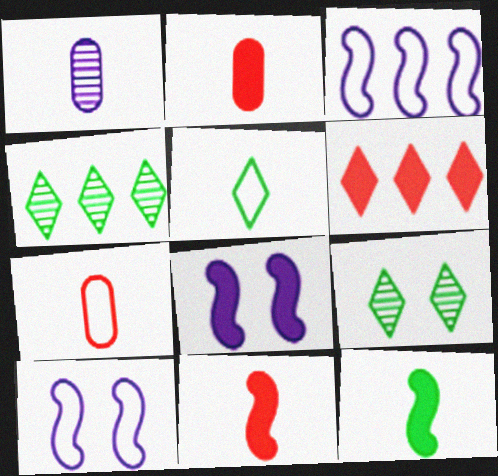[[1, 5, 11], 
[2, 3, 9], 
[2, 4, 10], 
[4, 7, 8]]